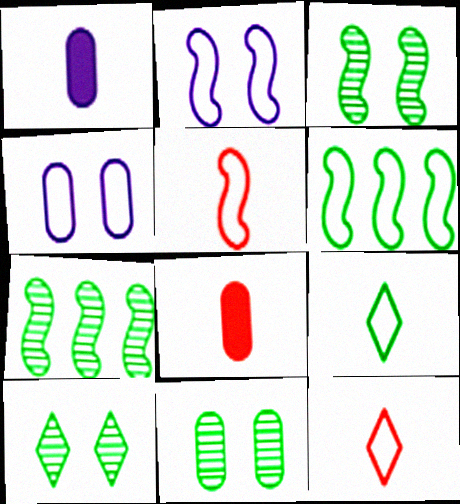[[2, 5, 6], 
[3, 10, 11], 
[4, 6, 12]]